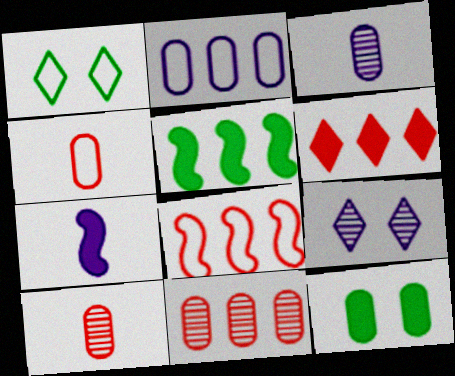[[1, 7, 11], 
[2, 7, 9], 
[2, 10, 12], 
[4, 5, 9], 
[6, 7, 12], 
[6, 8, 11]]